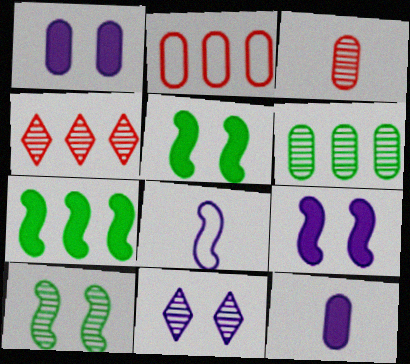[]